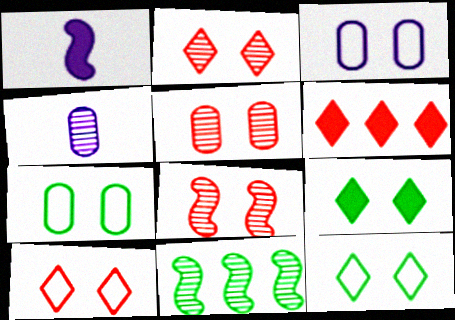[[2, 4, 11], 
[2, 5, 8], 
[3, 8, 9]]